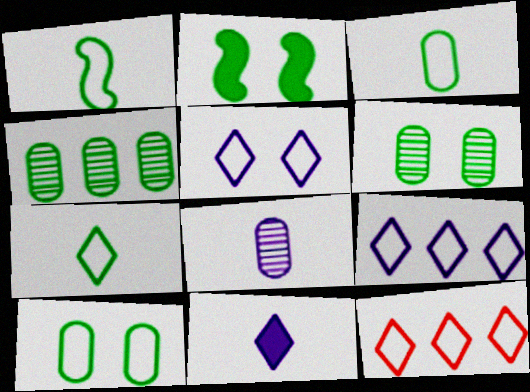[[1, 3, 7], 
[2, 4, 7], 
[2, 8, 12], 
[5, 7, 12]]